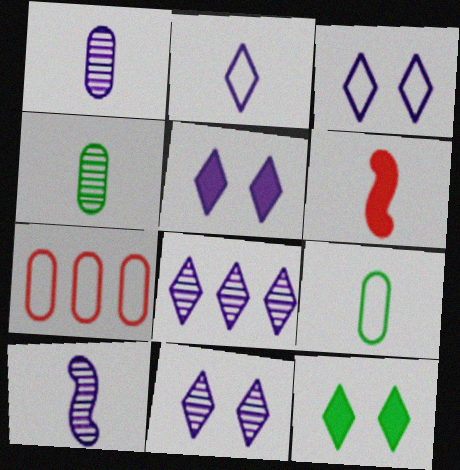[[2, 4, 6], 
[2, 5, 8], 
[3, 5, 11], 
[7, 10, 12]]